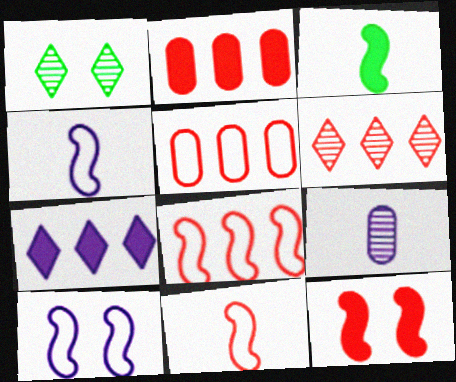[[1, 2, 4], 
[2, 6, 8], 
[7, 9, 10]]